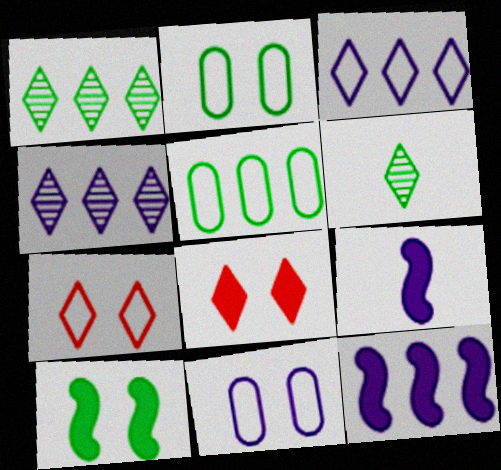[[3, 6, 8], 
[4, 9, 11], 
[5, 6, 10]]